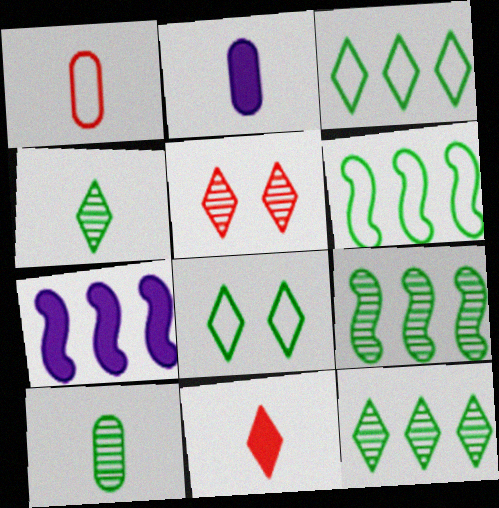[[1, 2, 10], 
[2, 5, 6]]